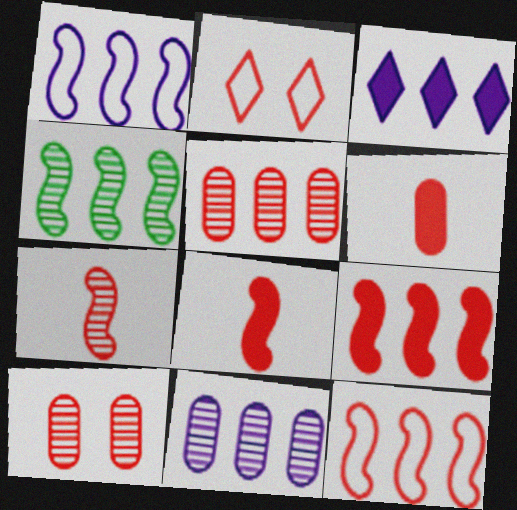[[1, 3, 11], 
[1, 4, 9], 
[2, 5, 8]]